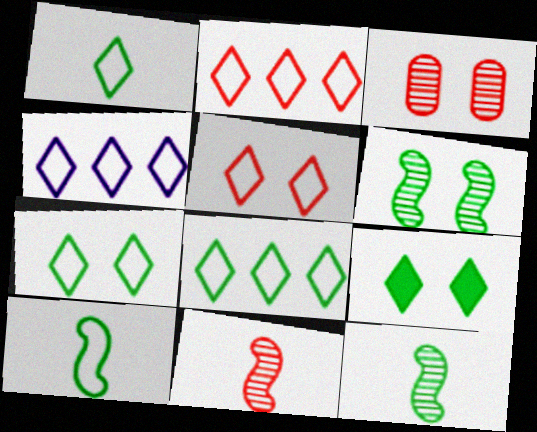[[1, 4, 5], 
[1, 7, 8], 
[2, 4, 8]]